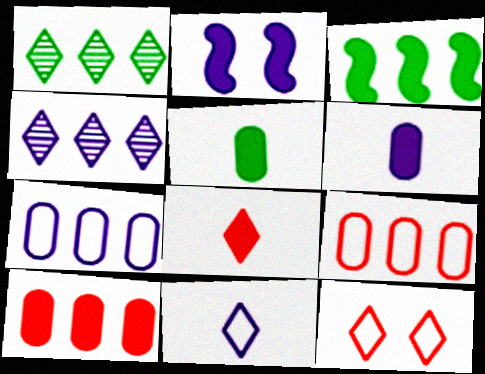[[3, 4, 9]]